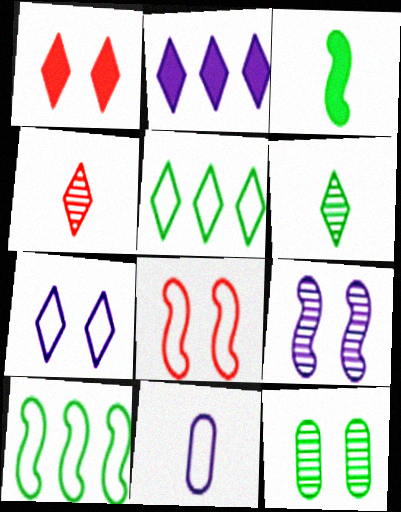[[2, 9, 11], 
[3, 4, 11], 
[3, 5, 12], 
[5, 8, 11]]